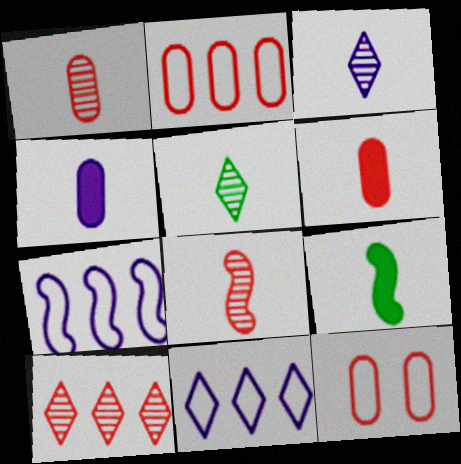[]